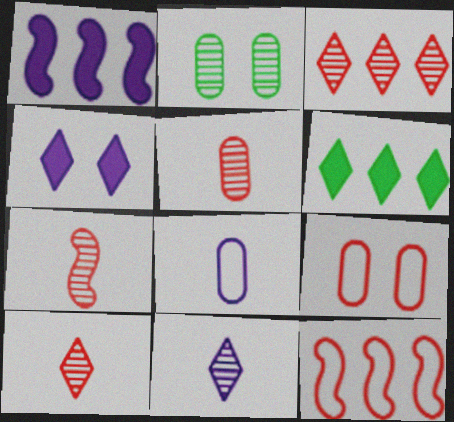[[5, 7, 10]]